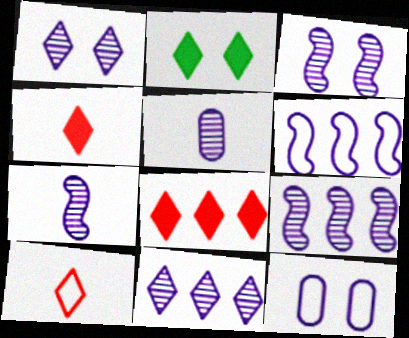[[1, 5, 9], 
[2, 10, 11], 
[3, 5, 11], 
[3, 7, 9]]